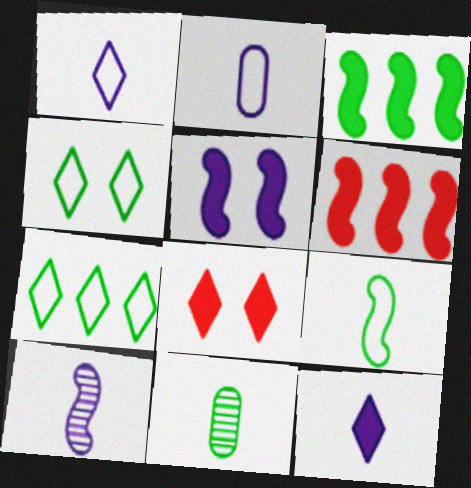[[2, 10, 12], 
[3, 4, 11]]